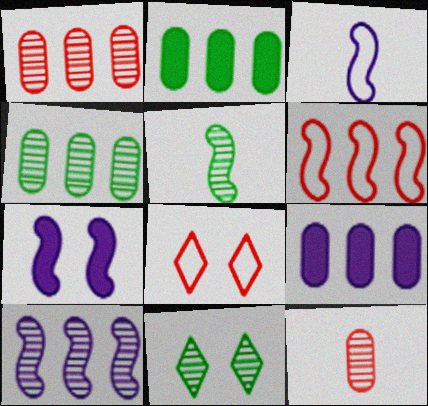[[3, 7, 10], 
[4, 5, 11], 
[5, 6, 7], 
[5, 8, 9], 
[10, 11, 12]]